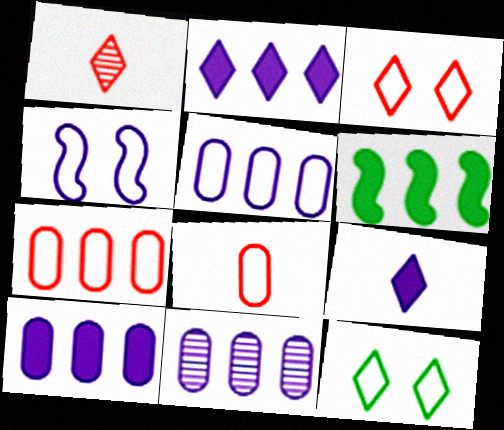[[1, 2, 12], 
[4, 9, 11], 
[5, 10, 11]]